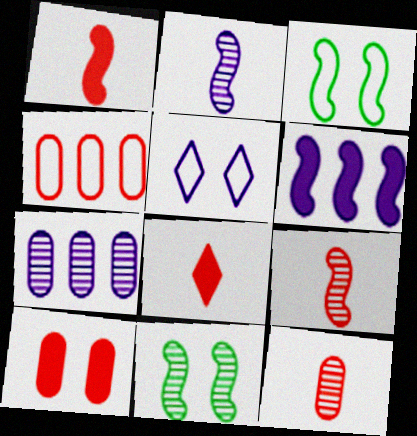[[3, 6, 9], 
[3, 7, 8], 
[4, 10, 12], 
[5, 10, 11]]